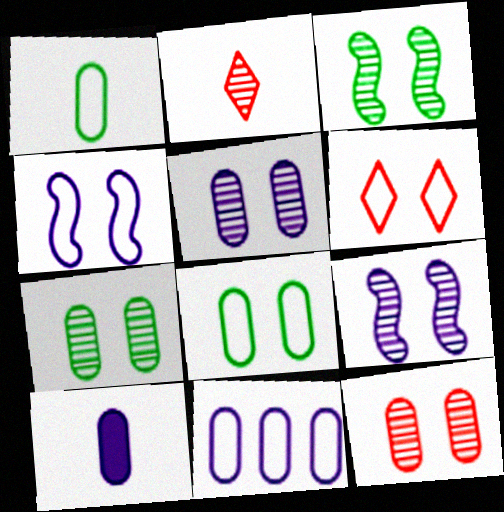[[4, 6, 8], 
[5, 7, 12], 
[5, 10, 11]]